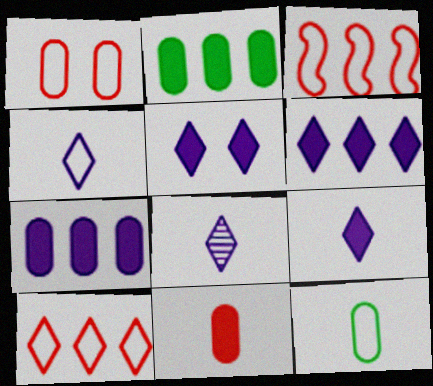[[4, 8, 9], 
[5, 6, 9]]